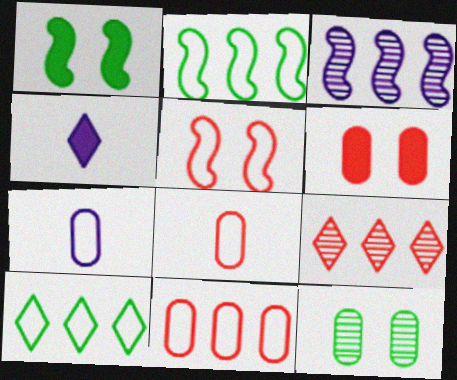[[1, 7, 9], 
[5, 7, 10]]